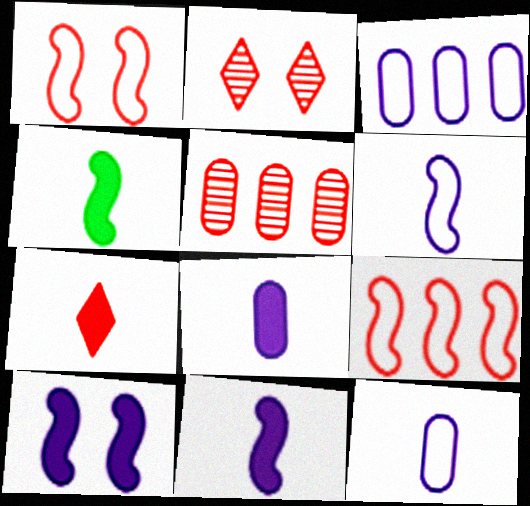[[1, 5, 7], 
[2, 3, 4], 
[4, 7, 8]]